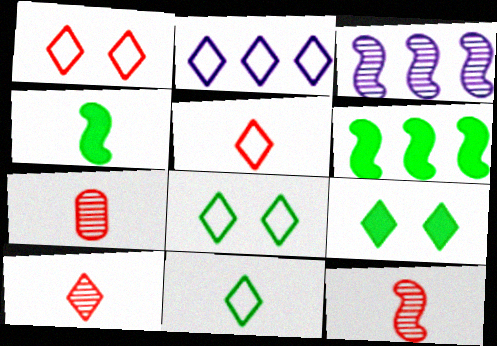[[1, 2, 11], 
[2, 5, 8], 
[2, 9, 10], 
[7, 10, 12]]